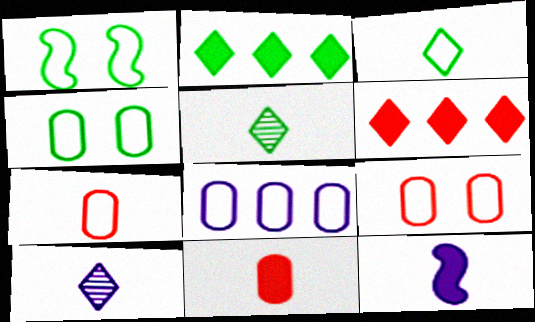[[4, 7, 8], 
[5, 7, 12]]